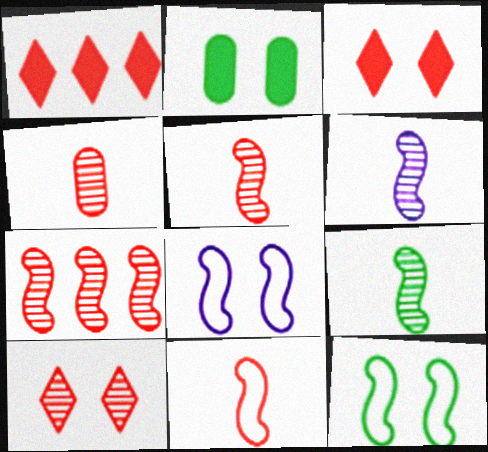[[2, 8, 10], 
[4, 7, 10], 
[5, 6, 9]]